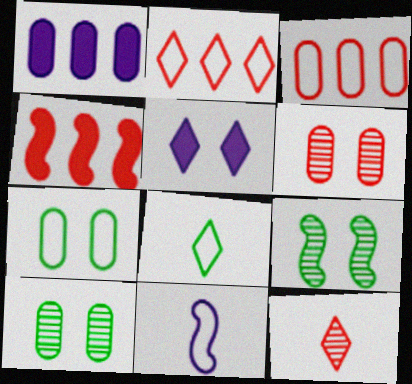[[2, 7, 11], 
[4, 9, 11]]